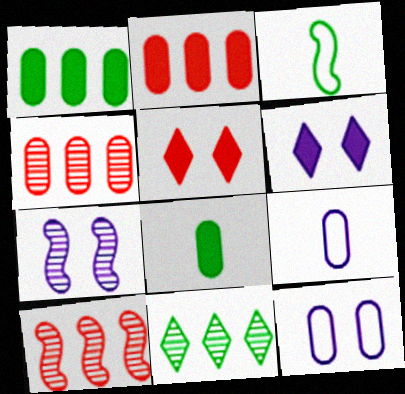[[3, 4, 6], 
[4, 8, 12], 
[6, 7, 12]]